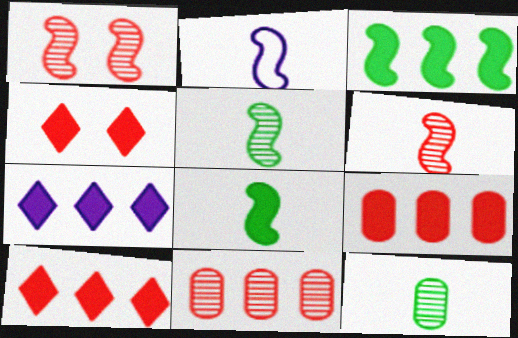[[1, 2, 3], 
[2, 6, 8], 
[3, 7, 9]]